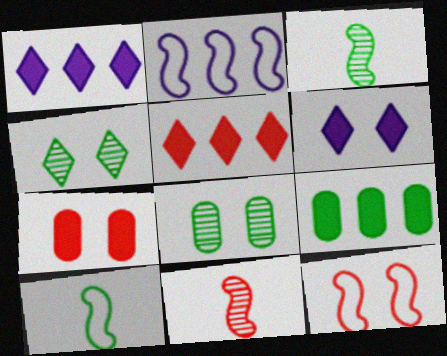[[2, 10, 12], 
[4, 9, 10], 
[6, 8, 12]]